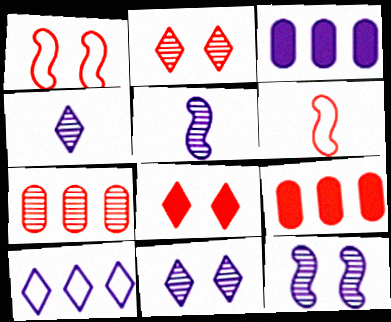[[2, 6, 9], 
[6, 7, 8]]